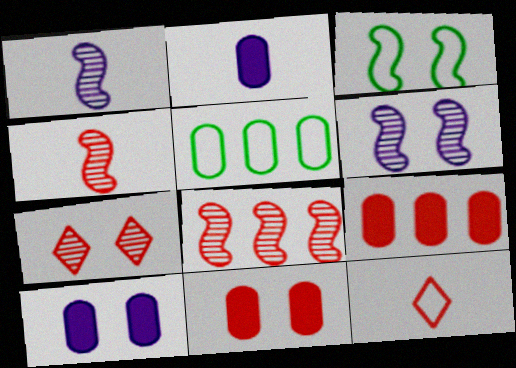[[3, 7, 10], 
[8, 11, 12]]